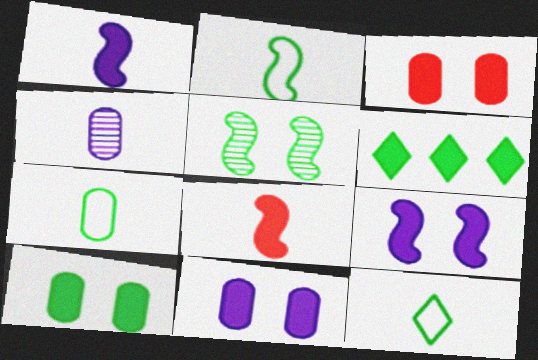[[1, 3, 6], 
[2, 7, 12], 
[3, 10, 11], 
[4, 8, 12], 
[5, 6, 7], 
[6, 8, 11]]